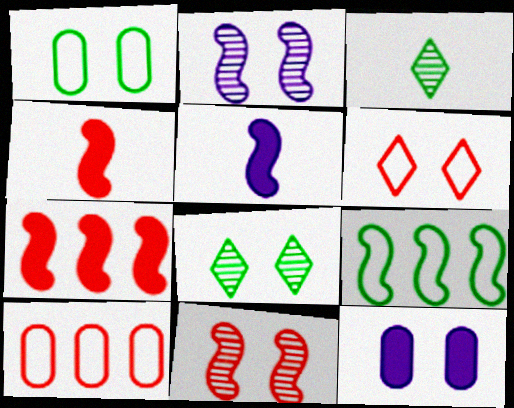[[2, 4, 9], 
[5, 8, 10], 
[5, 9, 11]]